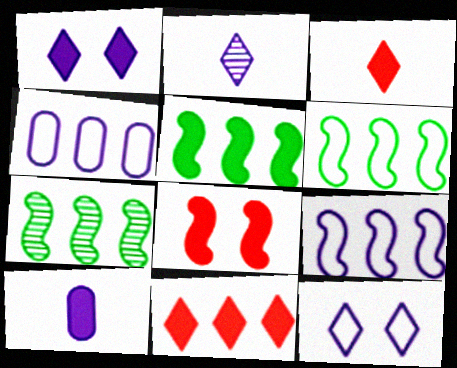[[4, 7, 11], 
[5, 6, 7]]